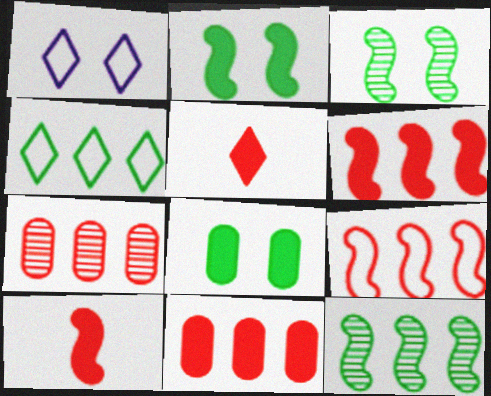[]